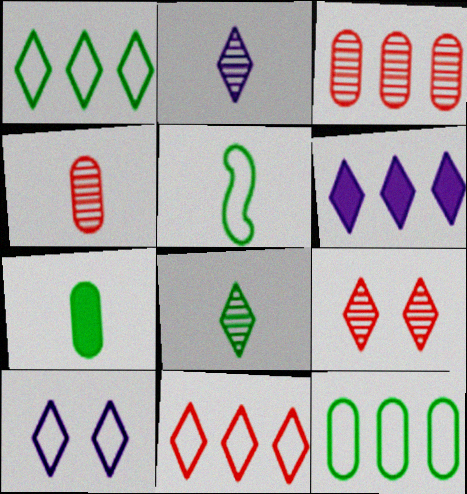[[2, 6, 10], 
[5, 7, 8]]